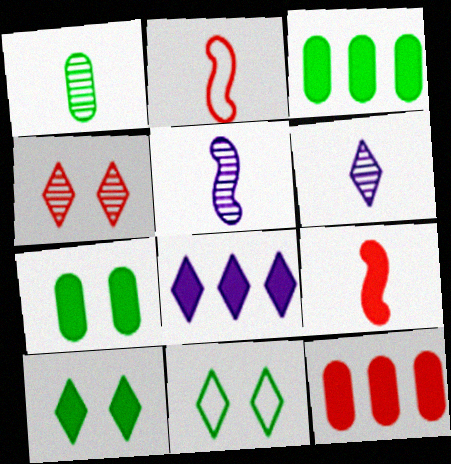[[2, 4, 12], 
[5, 11, 12], 
[7, 8, 9]]